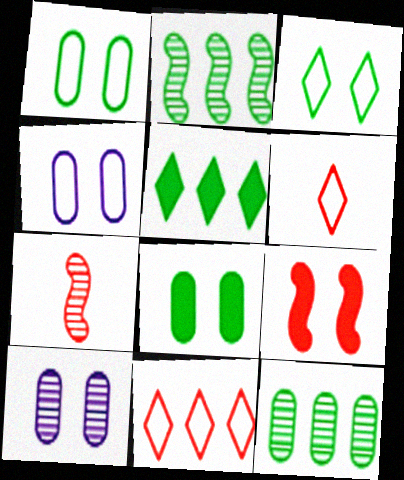[[3, 9, 10], 
[4, 5, 7]]